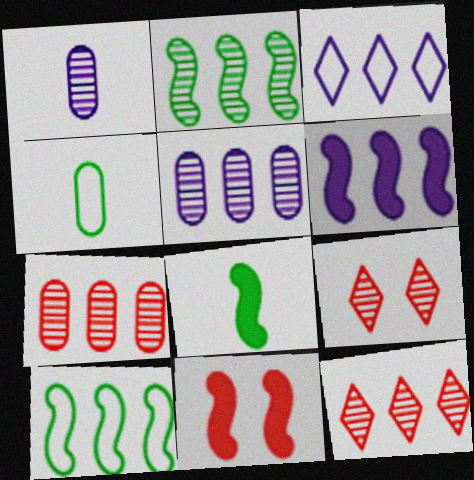[[1, 2, 9], 
[2, 5, 12], 
[3, 5, 6], 
[4, 6, 9], 
[6, 8, 11]]